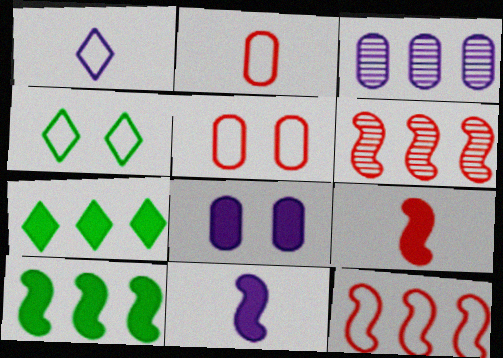[[3, 4, 9], 
[3, 7, 12], 
[7, 8, 9]]